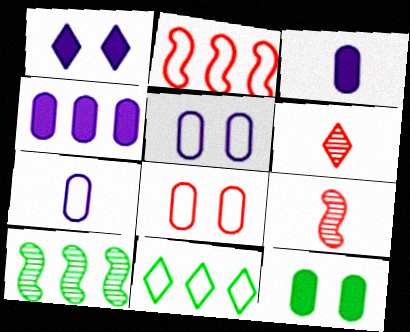[[1, 6, 11]]